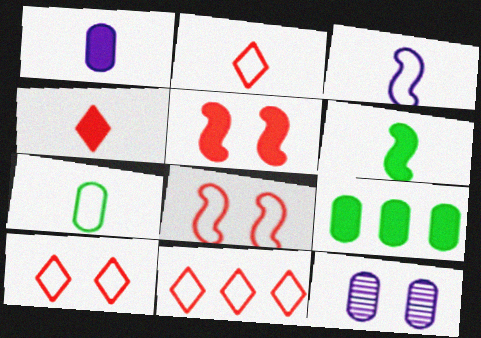[[1, 4, 6], 
[2, 3, 7], 
[2, 10, 11], 
[6, 11, 12]]